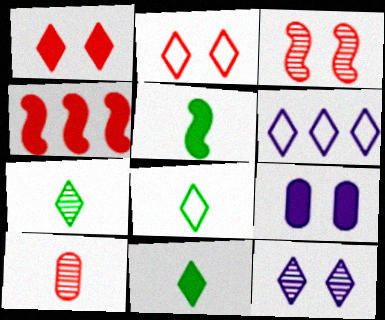[[1, 6, 7], 
[2, 4, 10], 
[2, 6, 8], 
[4, 9, 11], 
[7, 8, 11]]